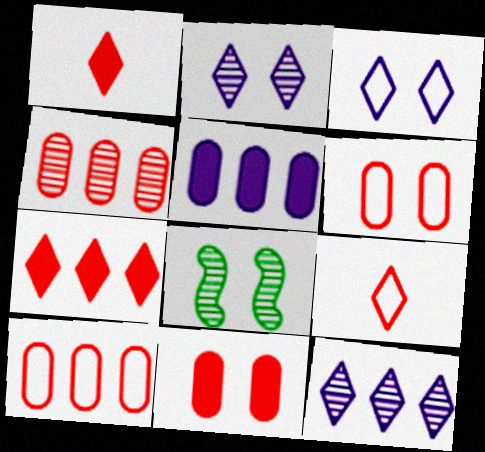[[3, 8, 11], 
[5, 8, 9]]